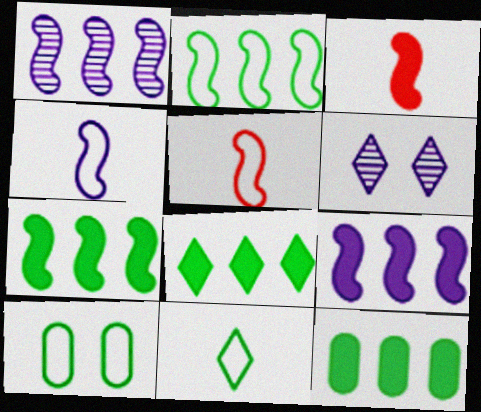[[2, 10, 11], 
[5, 6, 12], 
[7, 8, 12]]